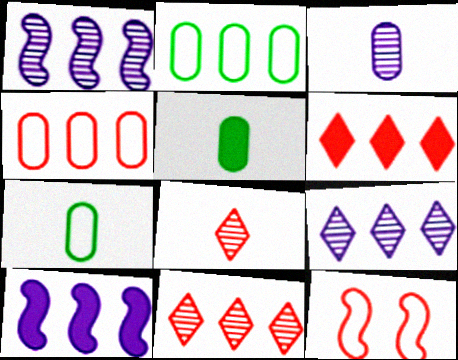[[1, 2, 6], 
[2, 10, 11], 
[5, 9, 12]]